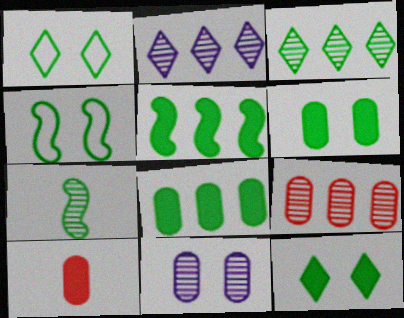[[1, 7, 8], 
[2, 4, 10], 
[4, 5, 7]]